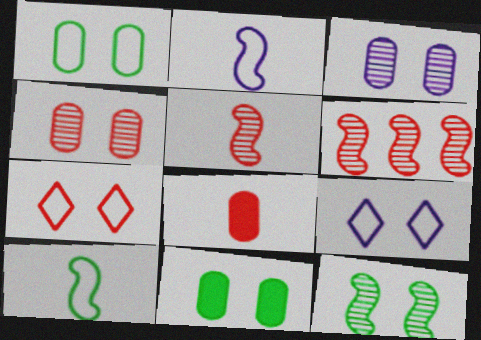[[6, 7, 8]]